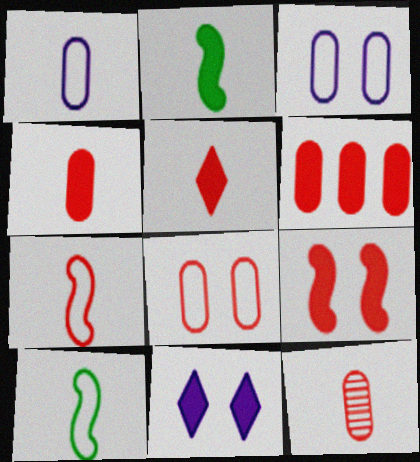[[2, 6, 11], 
[5, 6, 9], 
[5, 7, 12], 
[6, 8, 12]]